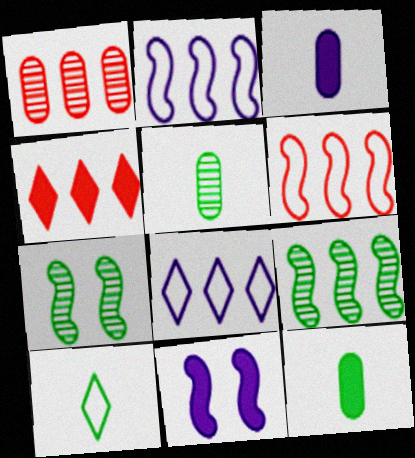[[1, 4, 6], 
[1, 10, 11], 
[4, 11, 12]]